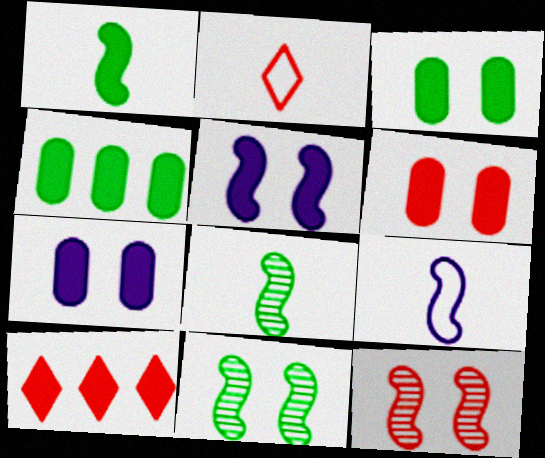[[1, 7, 10], 
[3, 6, 7]]